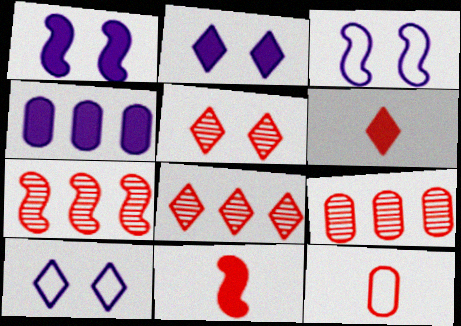[[7, 8, 9]]